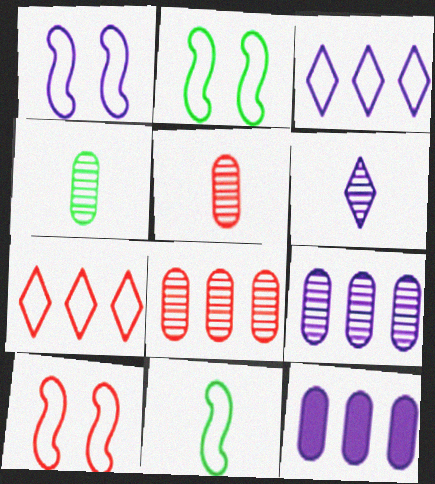[[1, 2, 10], 
[1, 6, 12]]